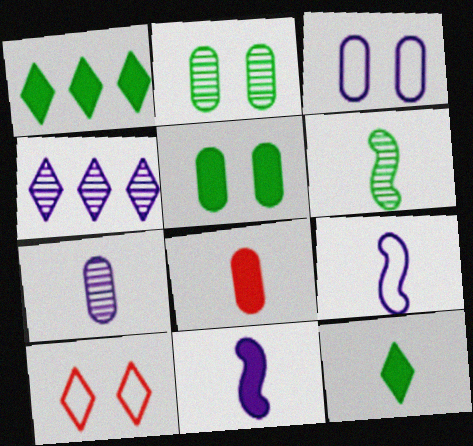[[3, 4, 11], 
[4, 10, 12], 
[8, 11, 12]]